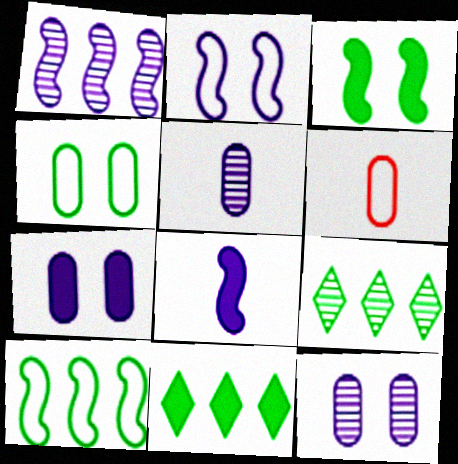[[1, 2, 8]]